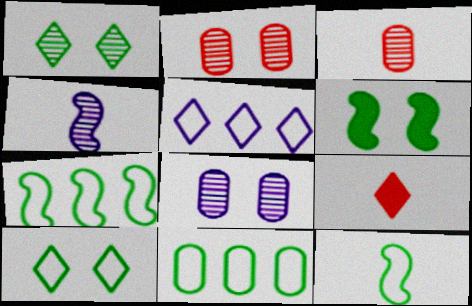[[1, 5, 9], 
[3, 5, 6], 
[7, 8, 9], 
[10, 11, 12]]